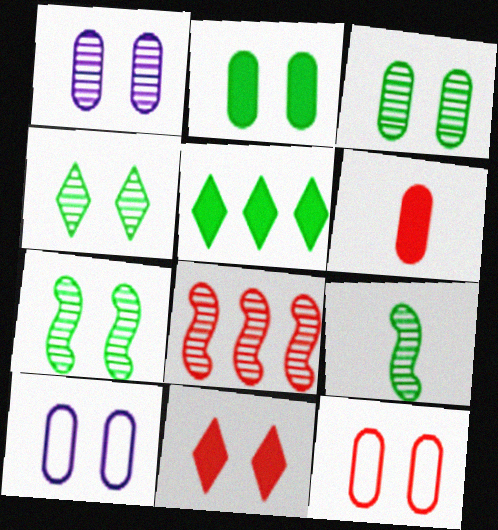[[1, 2, 12], 
[3, 4, 7], 
[7, 10, 11]]